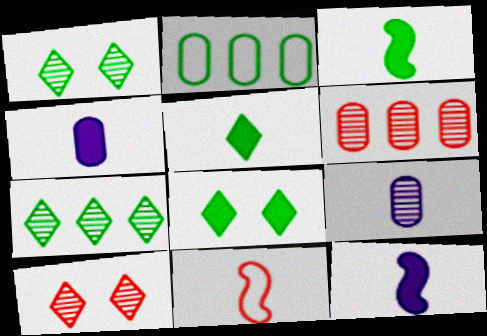[[1, 2, 3], 
[2, 10, 12], 
[5, 9, 11]]